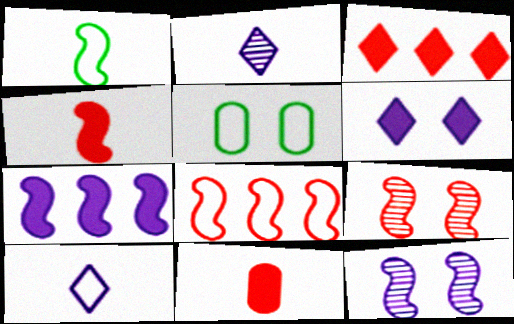[[1, 2, 11], 
[1, 7, 9], 
[4, 8, 9], 
[5, 6, 9], 
[5, 8, 10]]